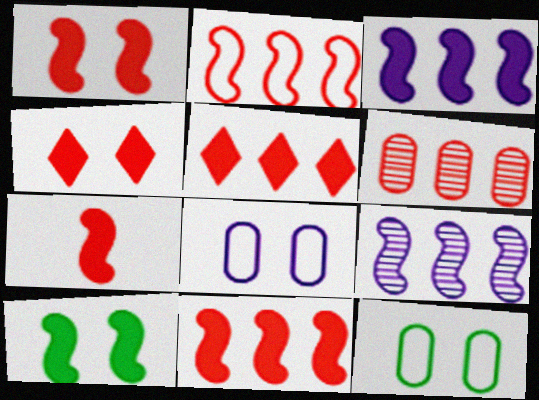[[1, 7, 11], 
[2, 5, 6], 
[3, 7, 10]]